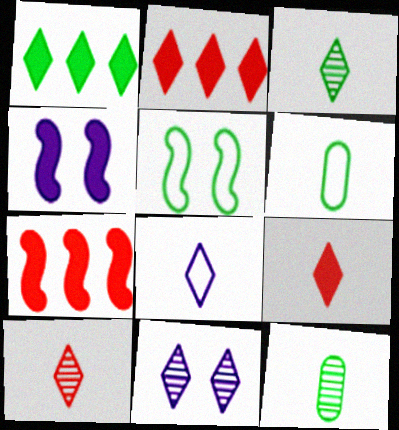[[1, 5, 12], 
[3, 8, 9], 
[6, 7, 11]]